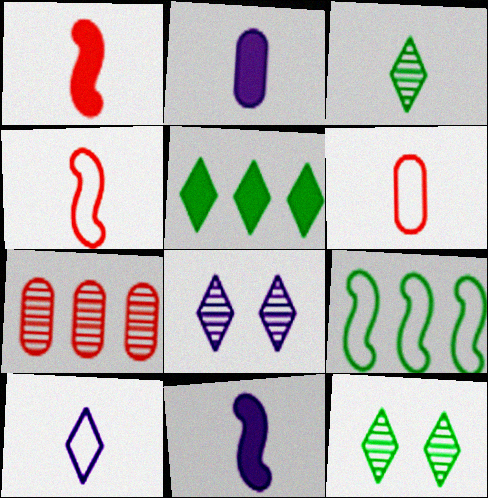[[2, 3, 4], 
[3, 6, 11]]